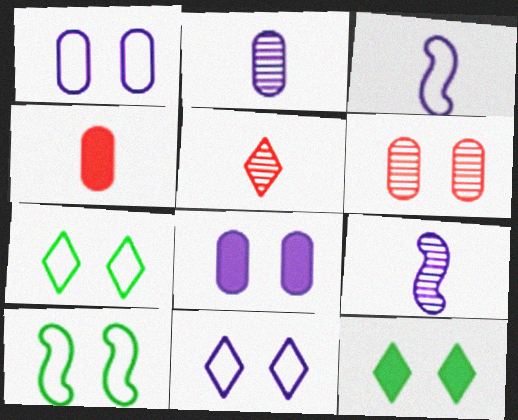[]